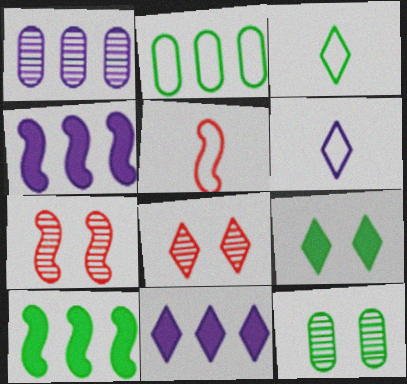[[1, 5, 9], 
[3, 8, 11], 
[3, 10, 12], 
[5, 11, 12]]